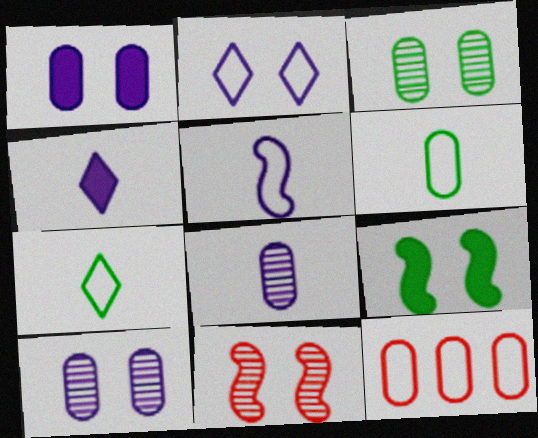[[4, 5, 8]]